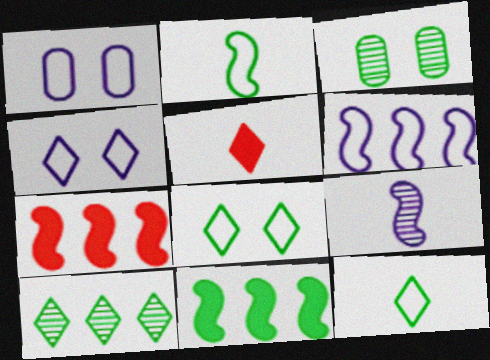[[3, 5, 6], 
[3, 11, 12], 
[4, 5, 10]]